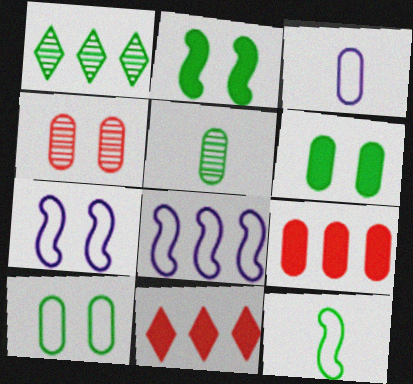[[1, 6, 12], 
[1, 8, 9], 
[5, 7, 11]]